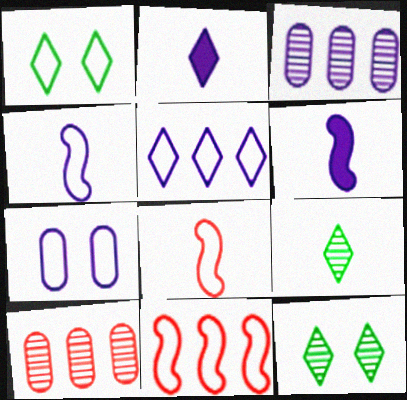[[1, 6, 10], 
[4, 5, 7]]